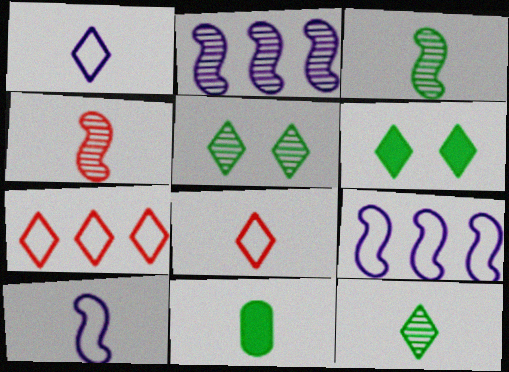[[1, 4, 11]]